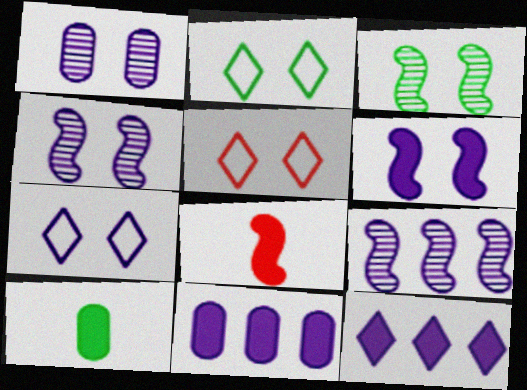[[1, 6, 7], 
[2, 5, 7], 
[5, 9, 10]]